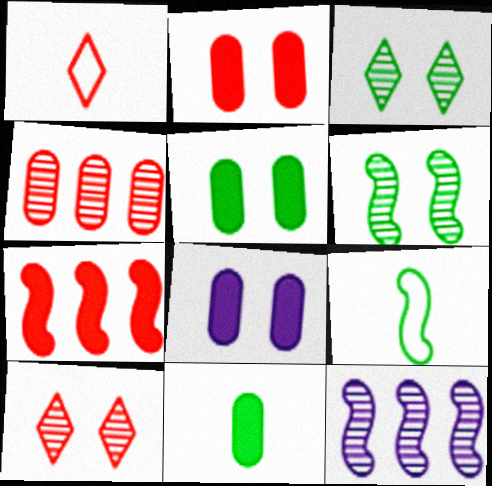[[1, 5, 12], 
[2, 5, 8]]